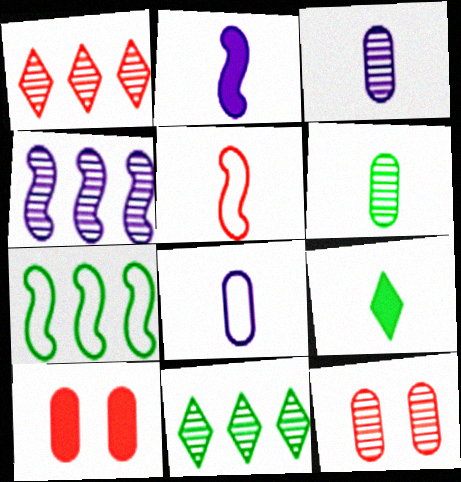[[1, 5, 10], 
[3, 5, 9]]